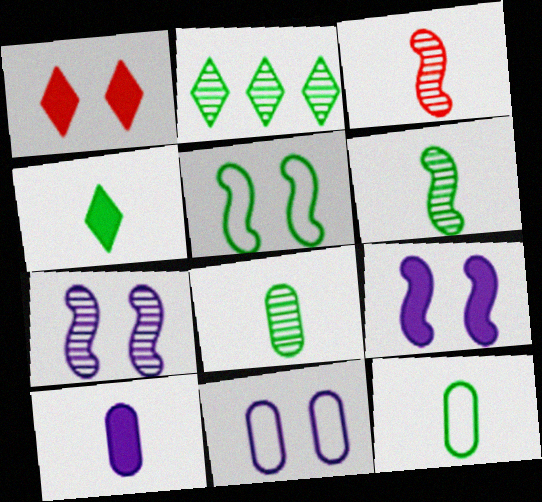[[4, 6, 12]]